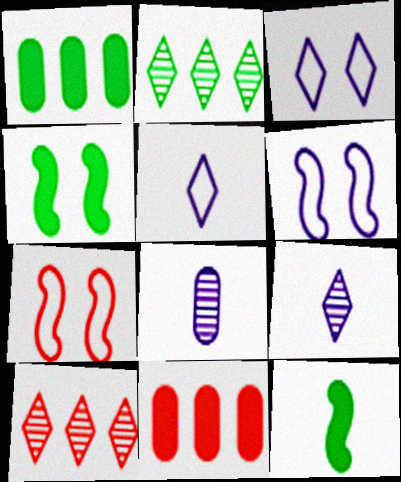[[1, 7, 9]]